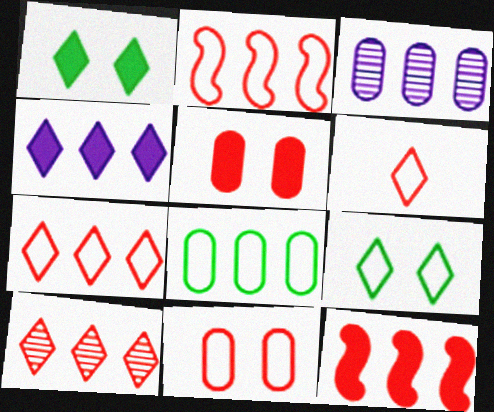[[2, 6, 11]]